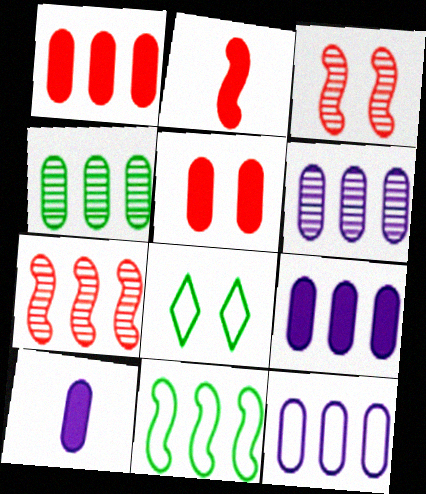[[1, 4, 12], 
[2, 6, 8], 
[6, 9, 12], 
[7, 8, 10]]